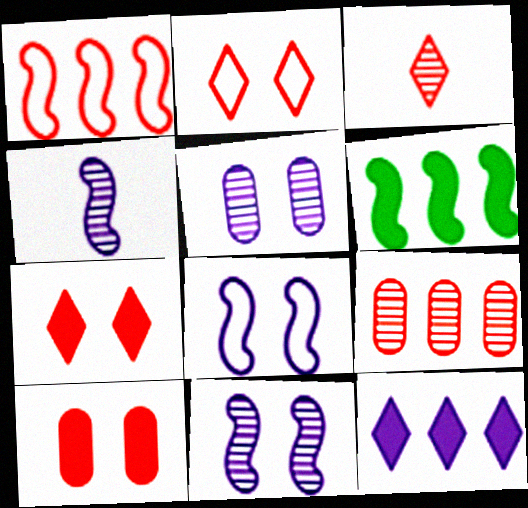[[1, 3, 10]]